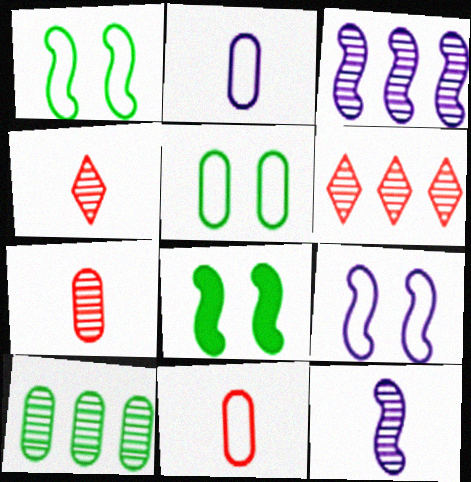[[2, 6, 8], 
[3, 6, 10]]